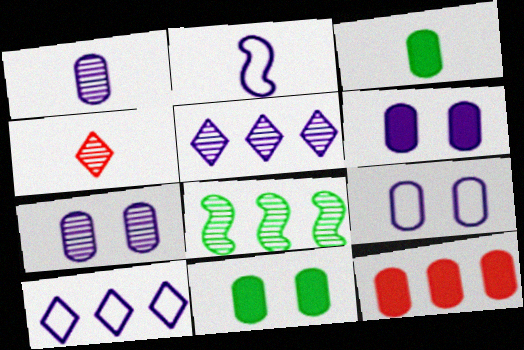[[2, 3, 4], 
[2, 5, 6], 
[2, 9, 10], 
[3, 6, 12], 
[4, 7, 8], 
[6, 7, 9], 
[8, 10, 12]]